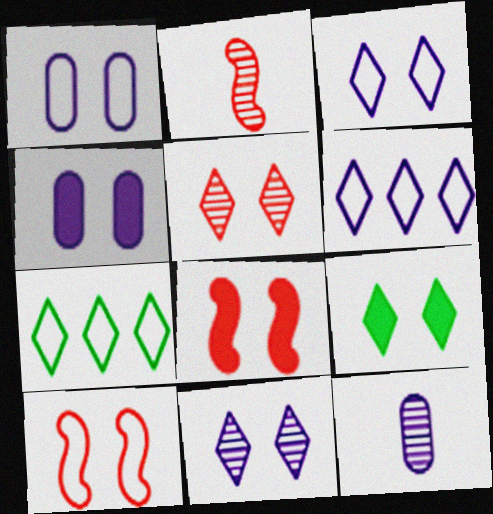[[2, 4, 7], 
[3, 5, 9], 
[4, 8, 9], 
[7, 8, 12]]